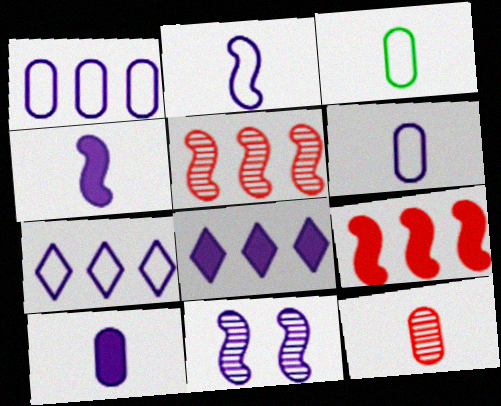[[3, 10, 12], 
[6, 8, 11], 
[7, 10, 11]]